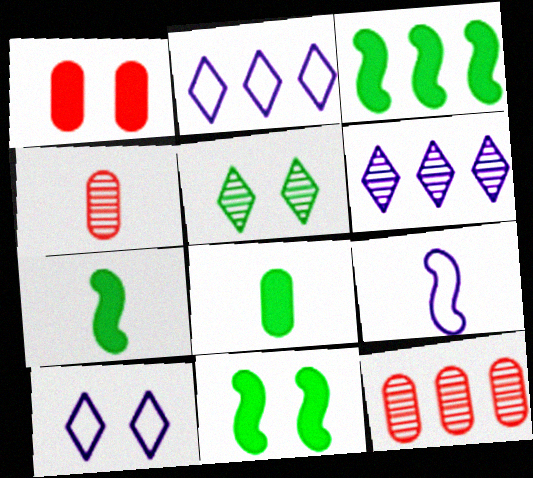[[2, 3, 12], 
[2, 4, 11], 
[3, 4, 10], 
[3, 7, 11], 
[7, 10, 12]]